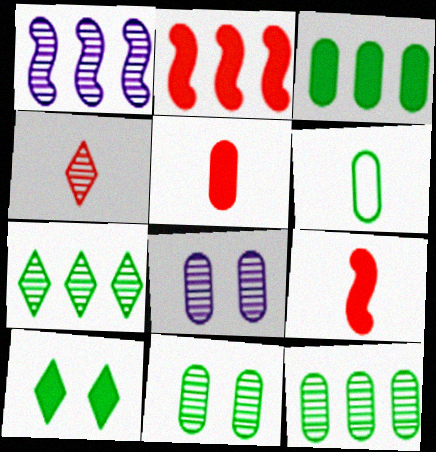[[1, 4, 11], 
[3, 6, 11]]